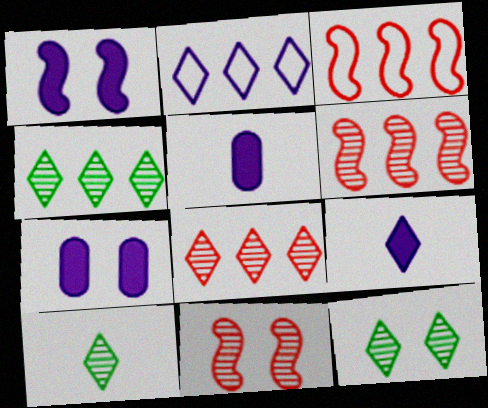[[3, 5, 12], 
[3, 7, 10], 
[4, 10, 12]]